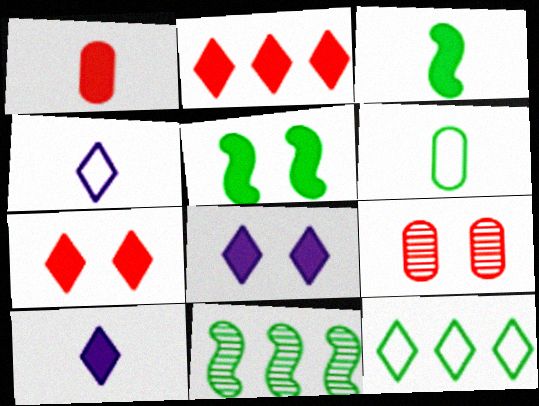[[1, 3, 10]]